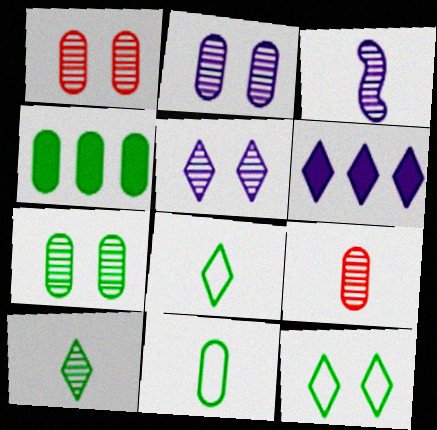[[1, 2, 7], 
[3, 9, 10], 
[4, 7, 11]]